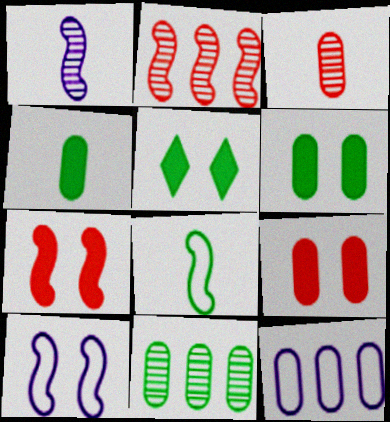[[3, 6, 12], 
[5, 8, 11]]